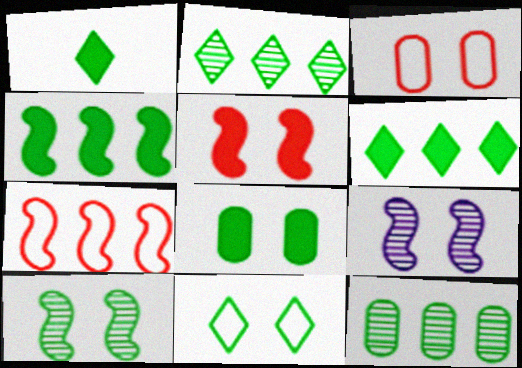[[1, 2, 11], 
[1, 4, 8], 
[8, 10, 11]]